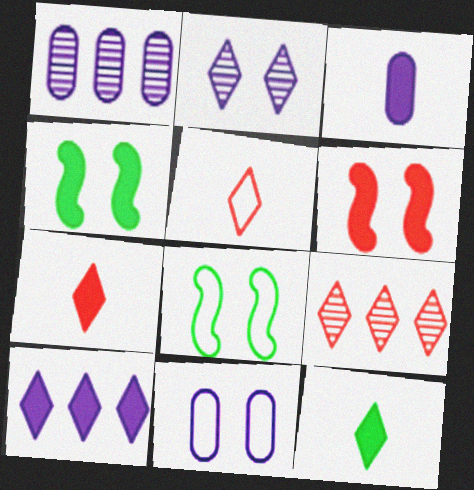[[1, 3, 11], 
[1, 4, 5], 
[1, 7, 8], 
[3, 8, 9]]